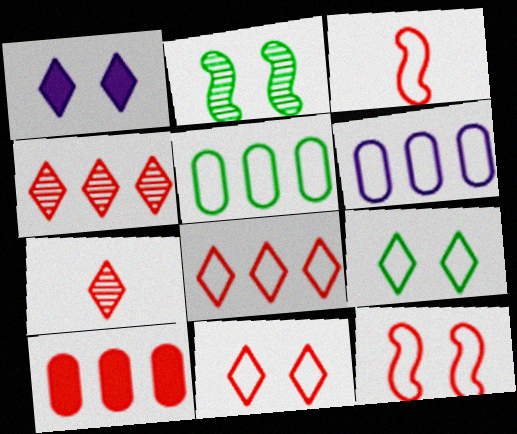[[3, 6, 9], 
[7, 10, 12]]